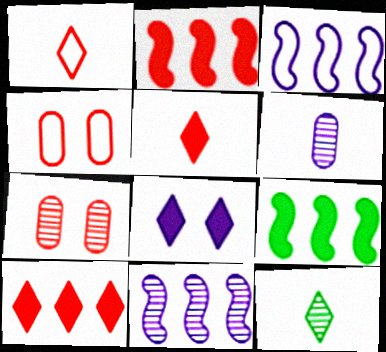[[1, 2, 7], 
[3, 6, 8], 
[7, 11, 12]]